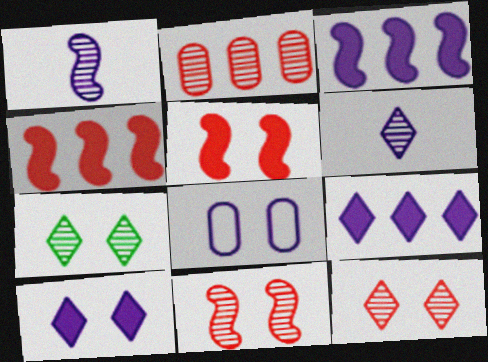[[1, 2, 7], 
[1, 8, 9], 
[3, 6, 8], 
[5, 7, 8]]